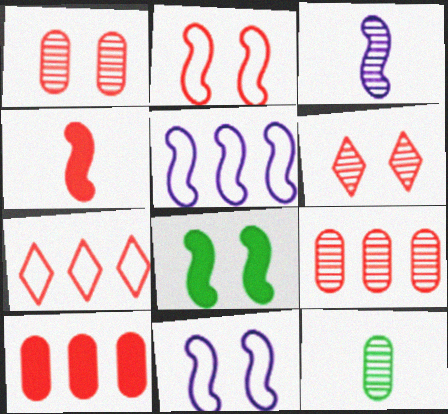[[1, 4, 7]]